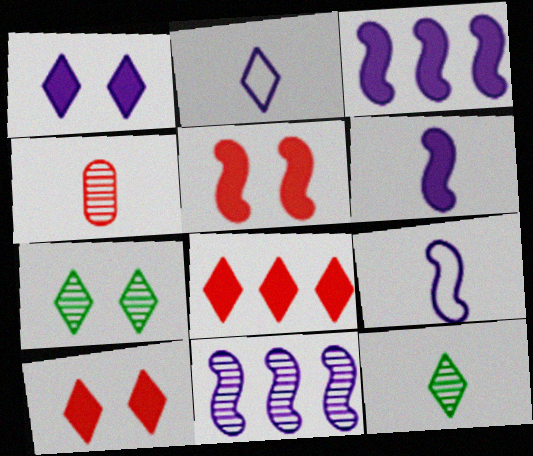[[2, 7, 8], 
[4, 7, 11]]